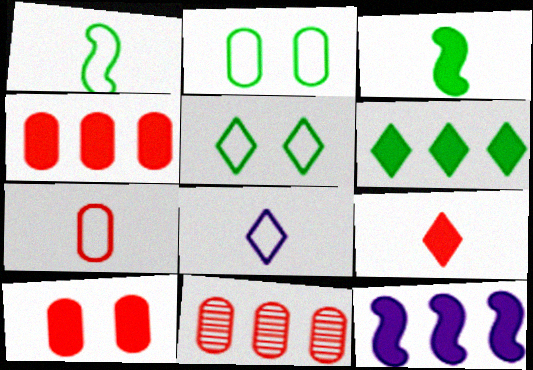[[1, 7, 8], 
[4, 6, 12], 
[7, 10, 11]]